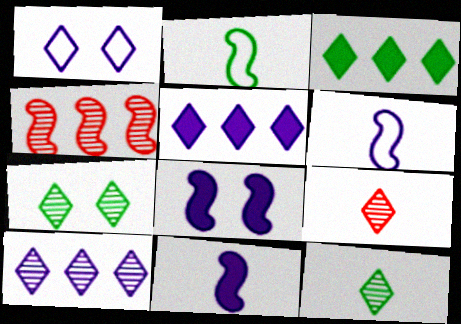[[1, 3, 9], 
[2, 4, 8], 
[7, 9, 10]]